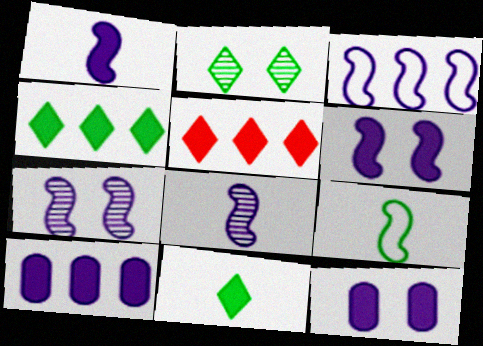[[1, 3, 7], 
[3, 6, 8]]